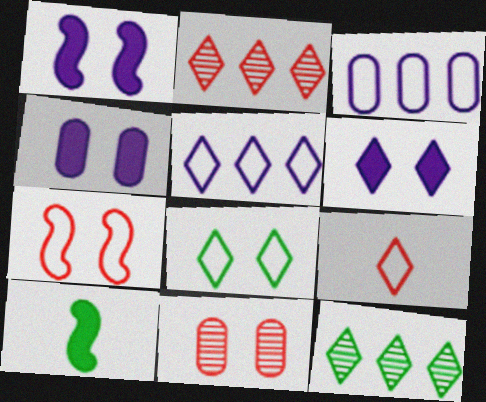[[1, 4, 6], 
[1, 8, 11], 
[5, 8, 9], 
[5, 10, 11], 
[6, 9, 12]]